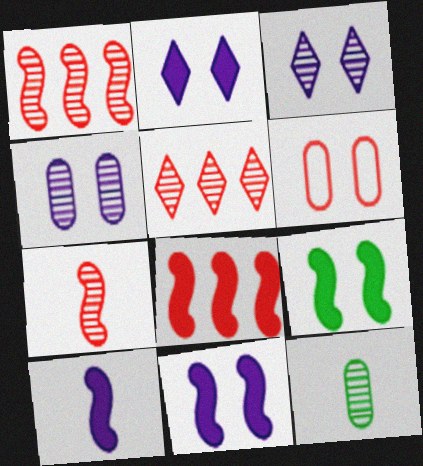[[1, 3, 12], 
[3, 6, 9], 
[8, 9, 10]]